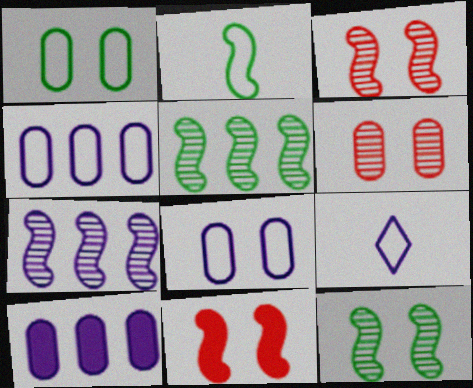[[2, 7, 11]]